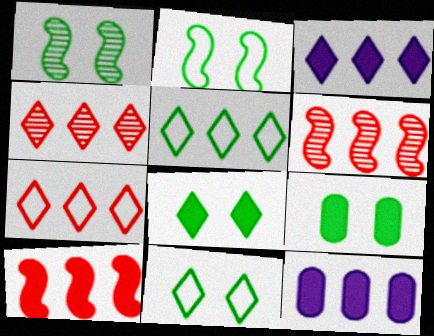[[1, 9, 11], 
[3, 4, 5], 
[5, 6, 12]]